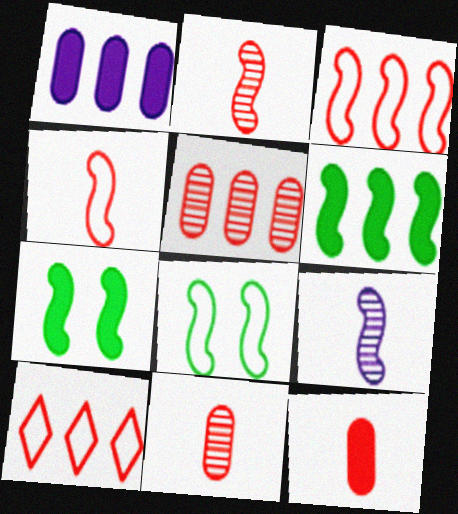[[3, 7, 9]]